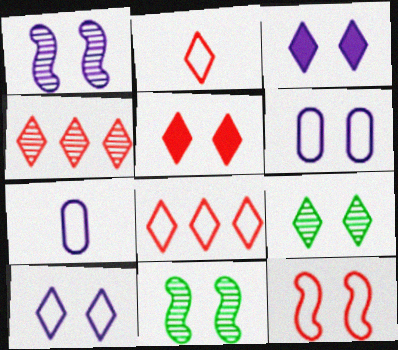[[1, 3, 6], 
[2, 4, 5], 
[5, 6, 11], 
[5, 9, 10]]